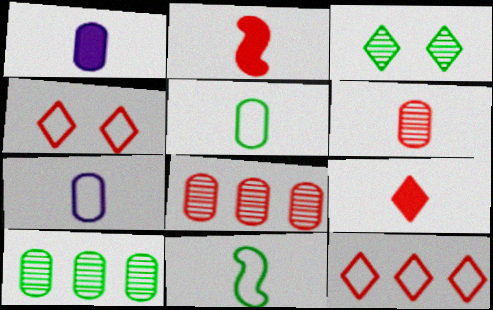[[1, 5, 6], 
[2, 4, 8]]